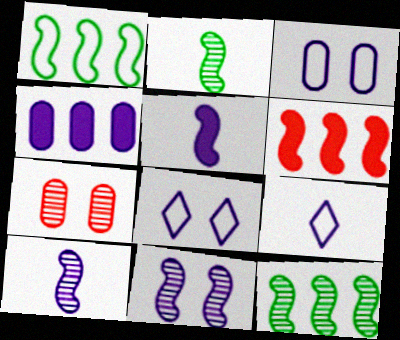[[4, 8, 10], 
[4, 9, 11]]